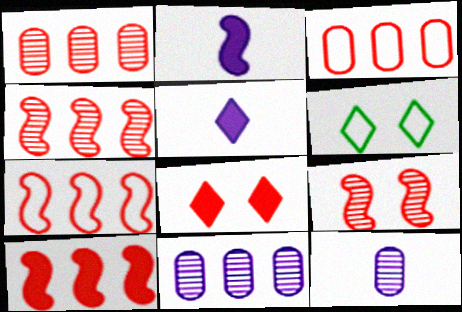[[1, 2, 6], 
[4, 7, 10], 
[6, 10, 12]]